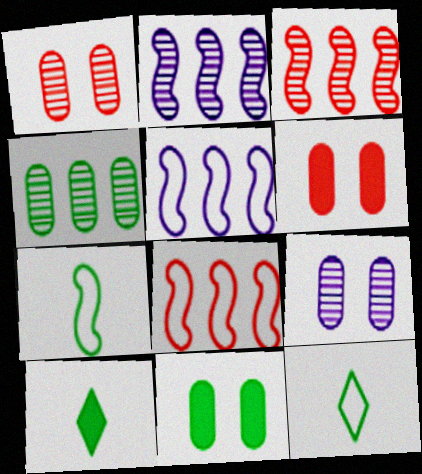[[1, 5, 10], 
[2, 6, 12], 
[8, 9, 10]]